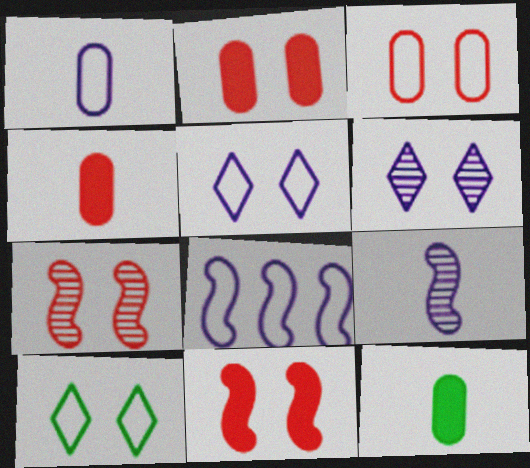[[1, 5, 8]]